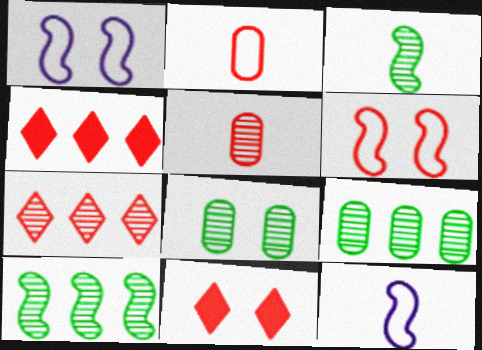[[1, 8, 11], 
[4, 5, 6], 
[4, 8, 12], 
[9, 11, 12]]